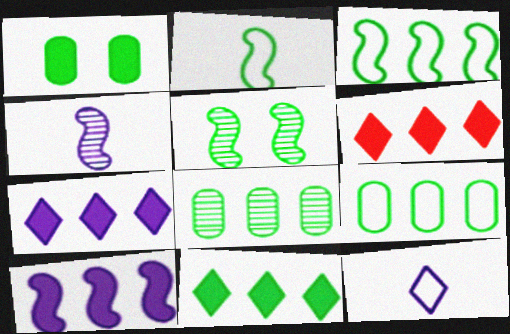[[3, 8, 11], 
[6, 7, 11]]